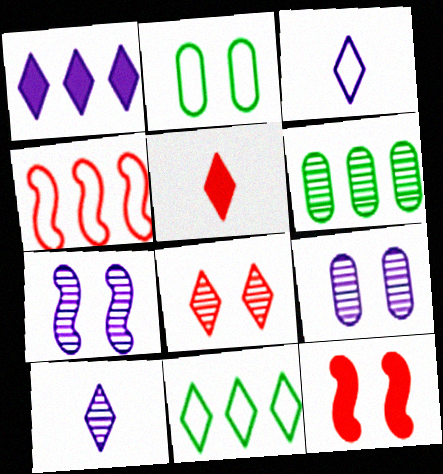[[1, 4, 6], 
[2, 3, 4], 
[3, 6, 12]]